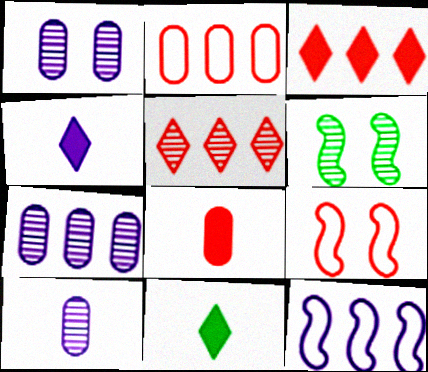[[1, 4, 12], 
[1, 7, 10], 
[2, 4, 6], 
[5, 6, 10], 
[5, 8, 9], 
[7, 9, 11]]